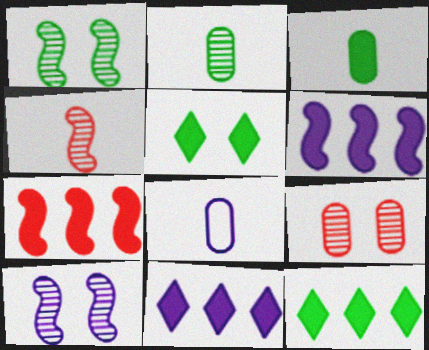[[8, 10, 11]]